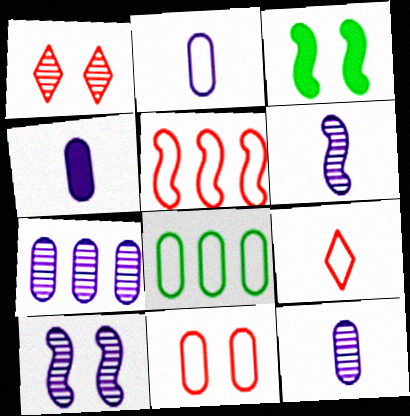[[2, 4, 12], 
[2, 8, 11], 
[3, 5, 6], 
[3, 7, 9], 
[5, 9, 11]]